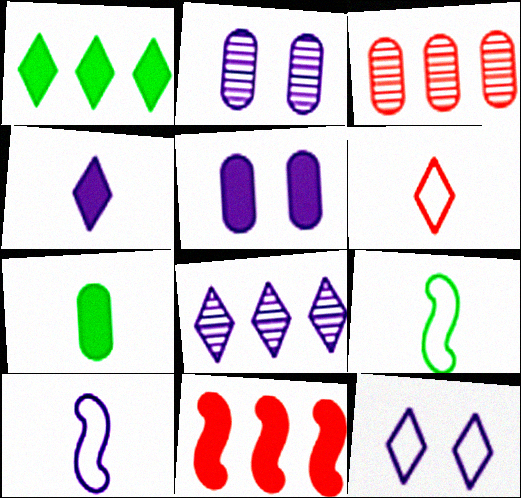[[4, 8, 12], 
[5, 8, 10]]